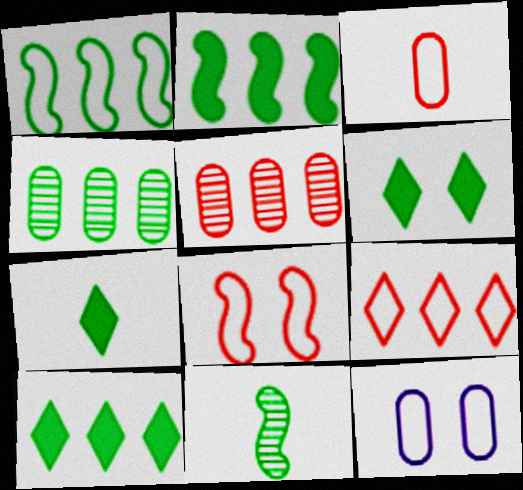[[1, 4, 10], 
[3, 8, 9], 
[6, 7, 10]]